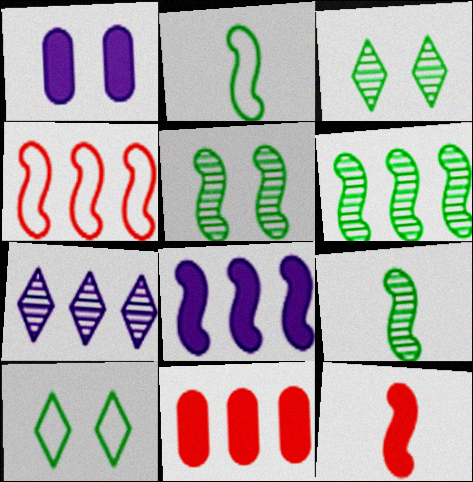[[4, 6, 8], 
[5, 6, 9]]